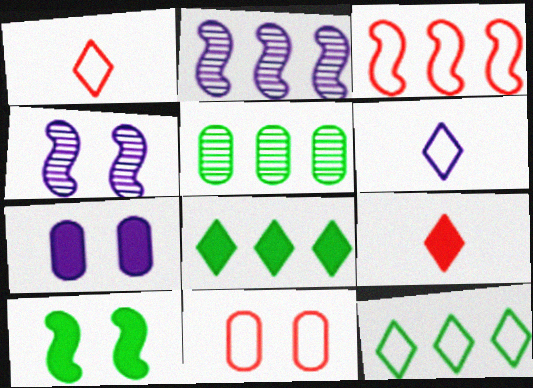[[1, 3, 11], 
[2, 6, 7]]